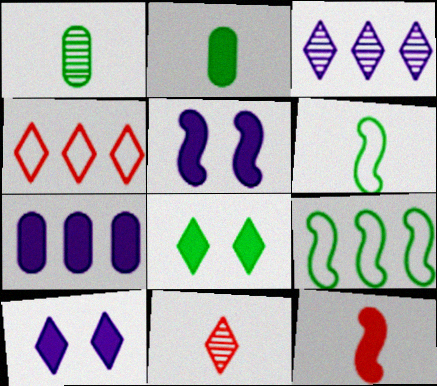[[1, 4, 5], 
[1, 8, 9], 
[7, 8, 12]]